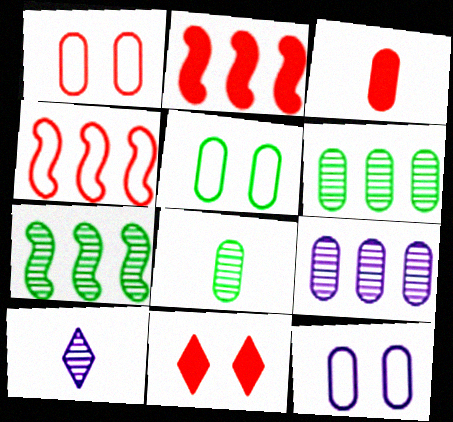[[1, 5, 12], 
[2, 3, 11], 
[2, 5, 10], 
[3, 5, 9], 
[3, 6, 12]]